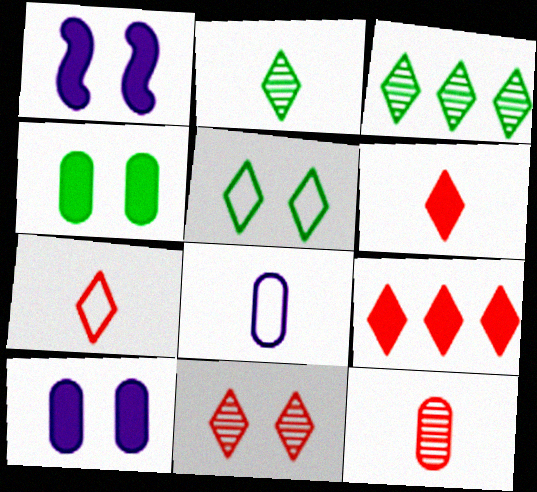[[7, 9, 11]]